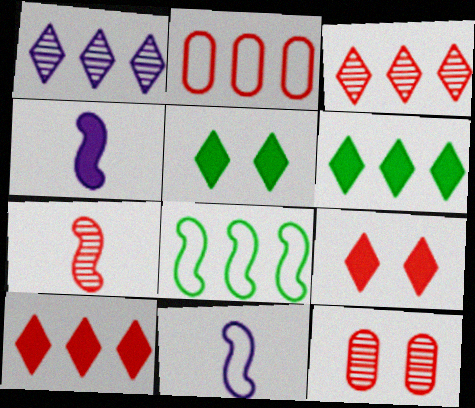[[2, 7, 9], 
[3, 7, 12], 
[6, 11, 12]]